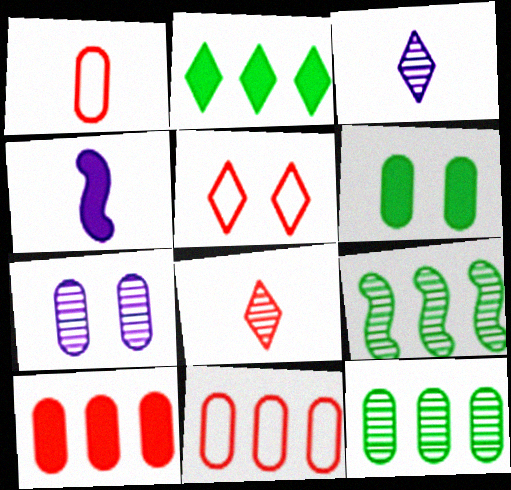[[2, 3, 5], 
[4, 5, 12], 
[7, 8, 9]]